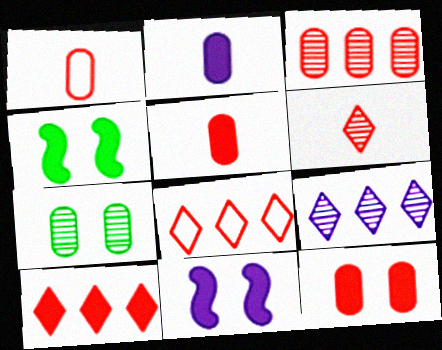[[1, 3, 12], 
[1, 4, 9], 
[2, 4, 10]]